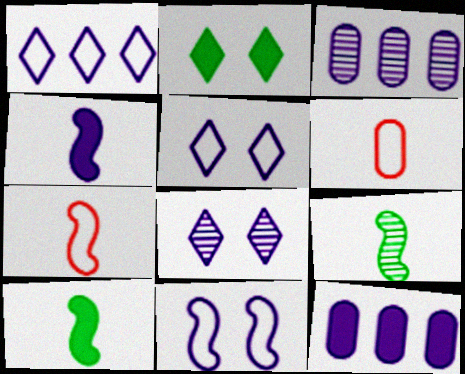[[2, 3, 7], 
[3, 4, 5], 
[4, 7, 9]]